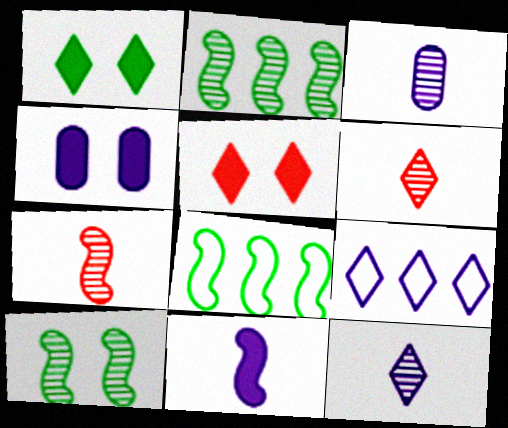[[1, 6, 9], 
[3, 5, 8], 
[4, 6, 8]]